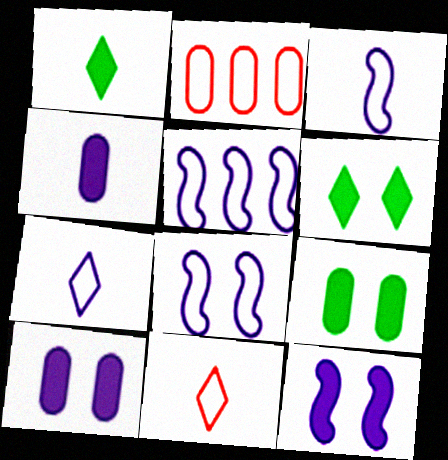[[3, 5, 8]]